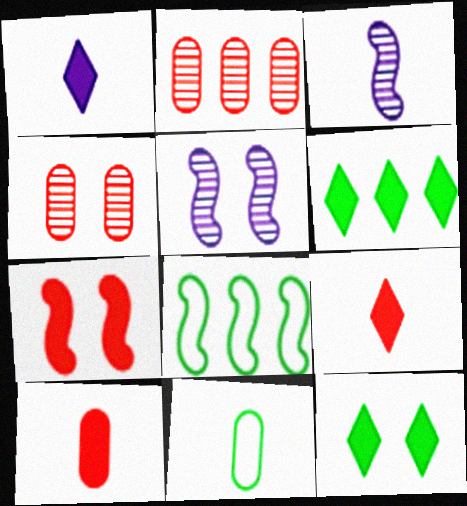[[1, 4, 8], 
[3, 7, 8], 
[3, 9, 11]]